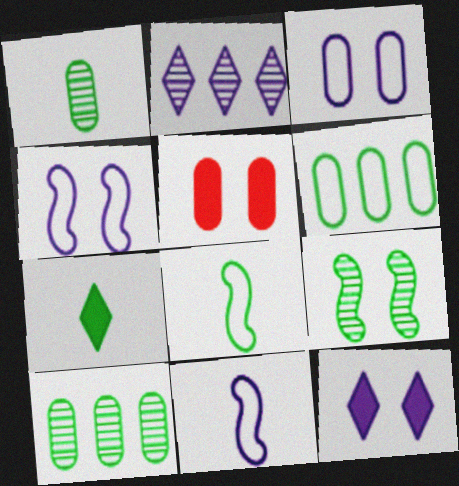[[1, 7, 8], 
[2, 5, 8], 
[6, 7, 9]]